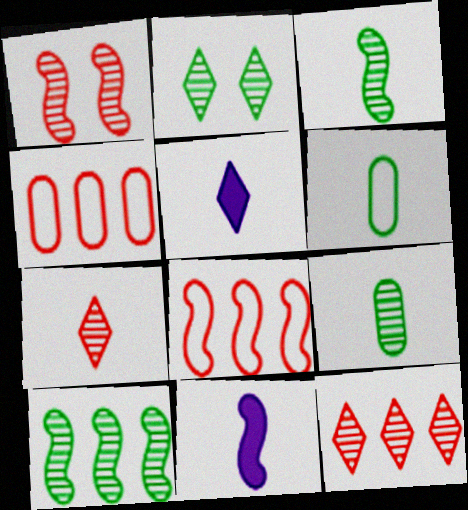[[2, 4, 11], 
[2, 9, 10], 
[6, 7, 11]]